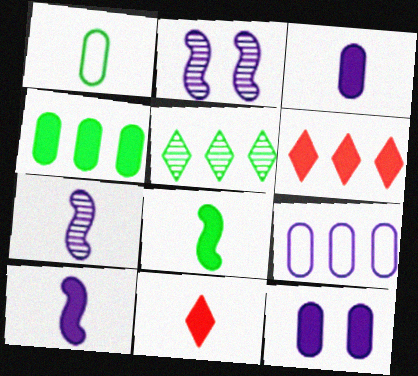[[1, 2, 6], 
[1, 7, 11], 
[3, 8, 11], 
[6, 8, 12]]